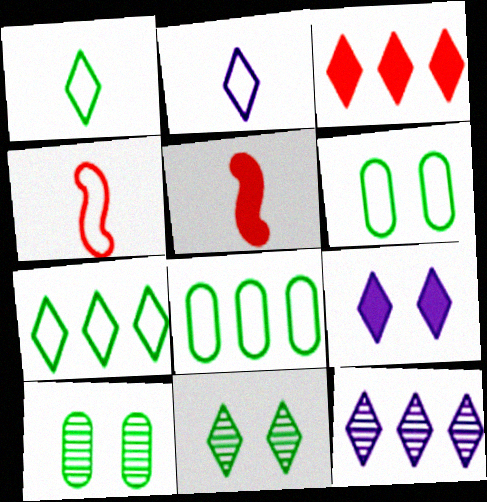[[2, 3, 11], 
[2, 9, 12], 
[3, 7, 12], 
[5, 6, 12]]